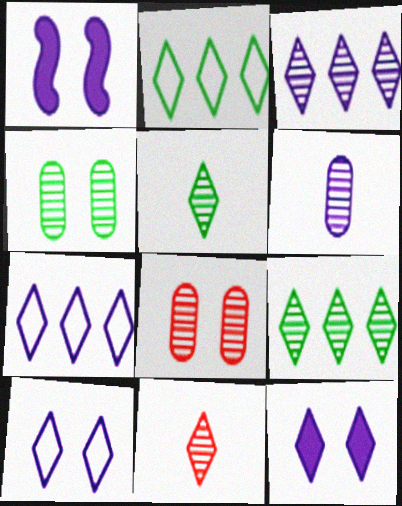[[1, 6, 7], 
[2, 11, 12]]